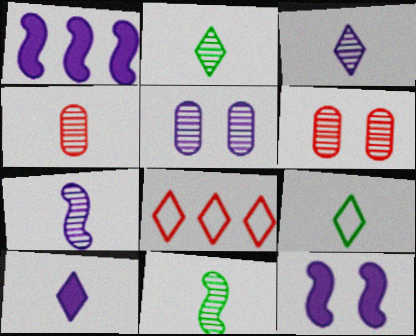[[1, 6, 9], 
[2, 4, 7], 
[3, 4, 11]]